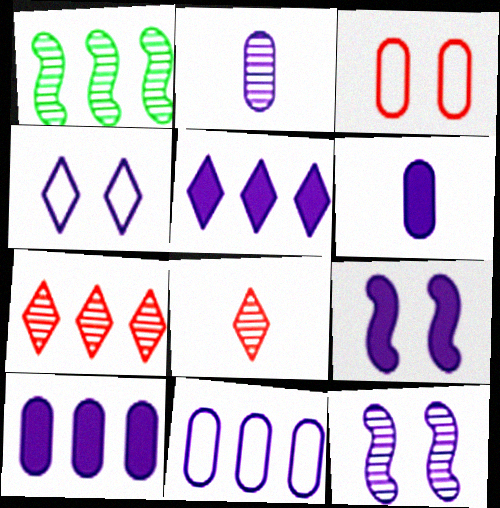[[5, 6, 9]]